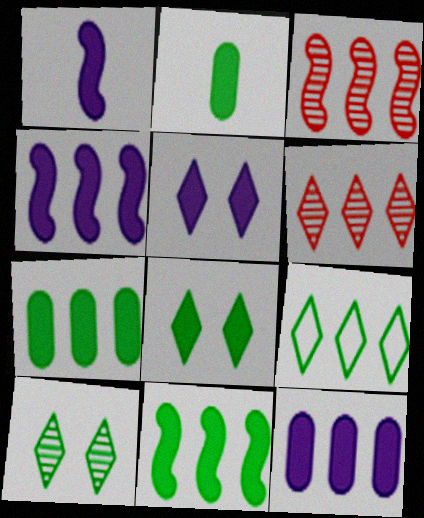[[1, 5, 12], 
[2, 8, 11], 
[3, 9, 12]]